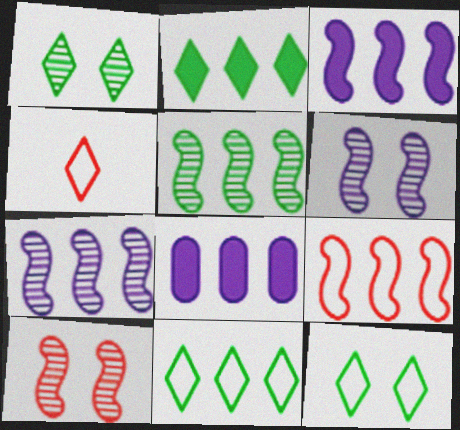[[3, 5, 9]]